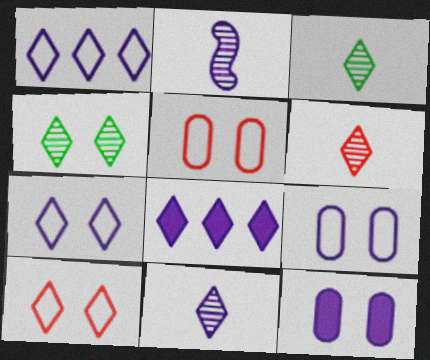[[1, 2, 12], 
[2, 8, 9], 
[3, 6, 11], 
[3, 8, 10], 
[7, 8, 11]]